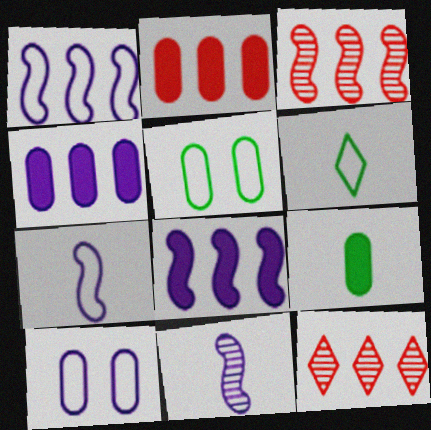[]